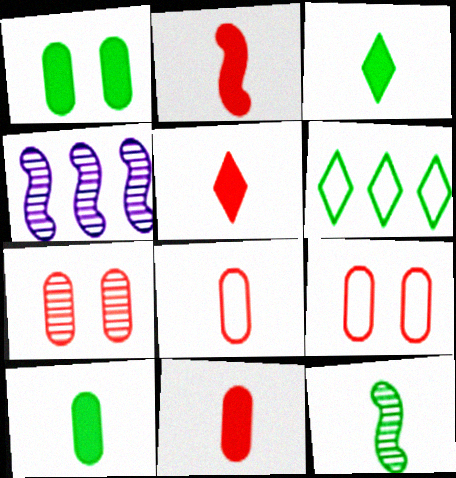[[1, 6, 12], 
[2, 5, 11], 
[3, 4, 9]]